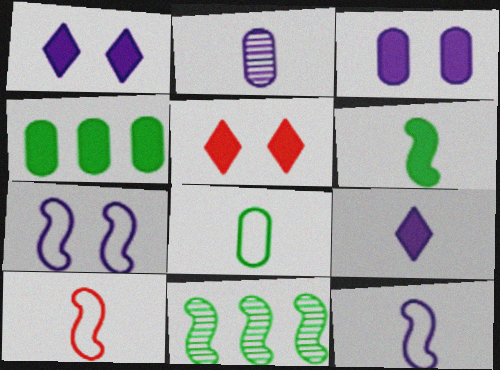[[2, 9, 12]]